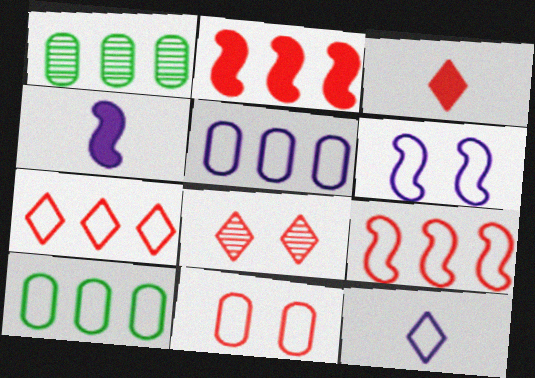[[1, 3, 6], 
[3, 7, 8], 
[4, 8, 10], 
[5, 6, 12]]